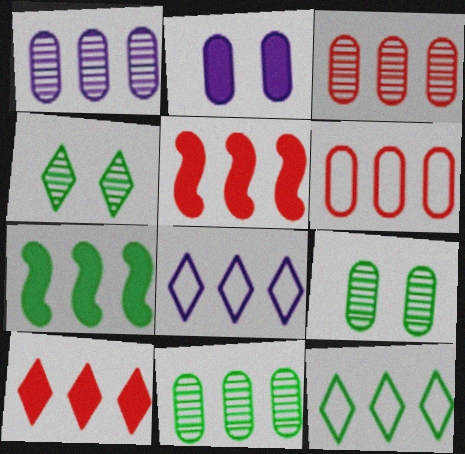[[1, 3, 11], 
[1, 5, 12], 
[3, 7, 8], 
[5, 8, 11], 
[7, 11, 12]]